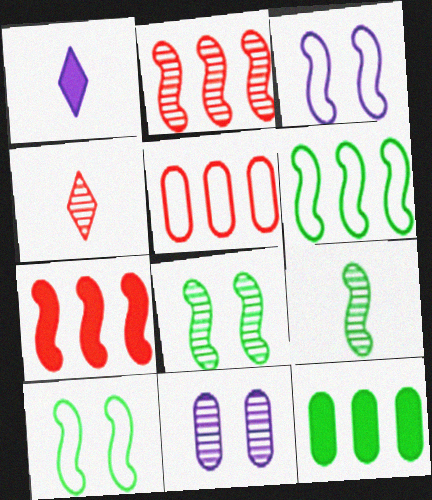[[1, 5, 8], 
[3, 4, 12], 
[3, 7, 9]]